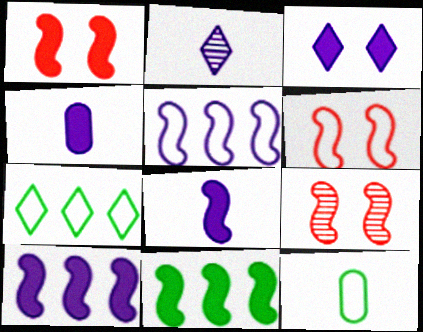[[1, 6, 9], 
[1, 8, 11], 
[3, 4, 10], 
[4, 7, 9]]